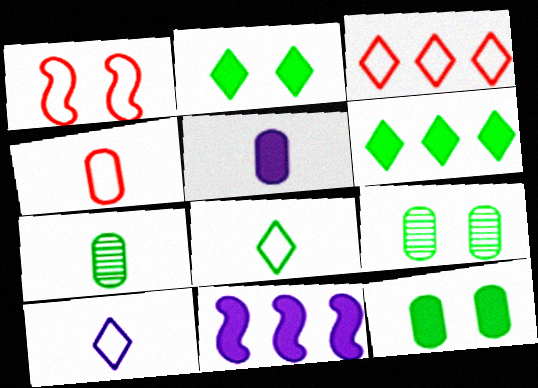[[1, 3, 4], 
[4, 5, 7]]